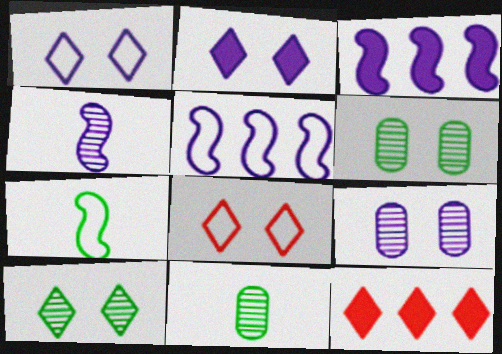[[2, 8, 10], 
[3, 8, 11], 
[7, 9, 12]]